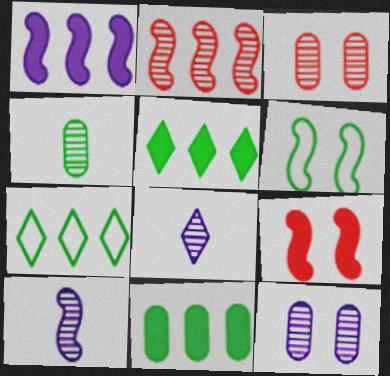[[4, 5, 6]]